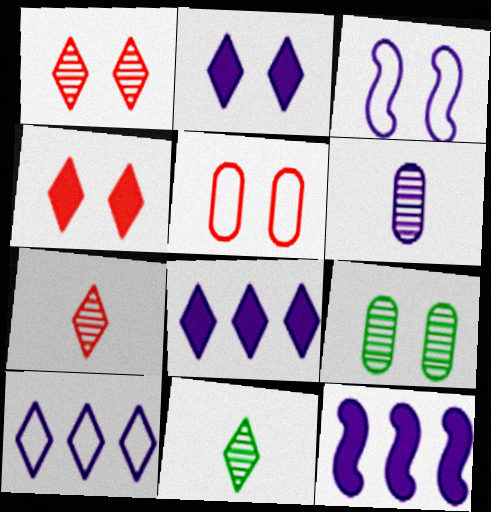[[3, 4, 9], 
[3, 6, 8], 
[4, 10, 11], 
[5, 11, 12]]